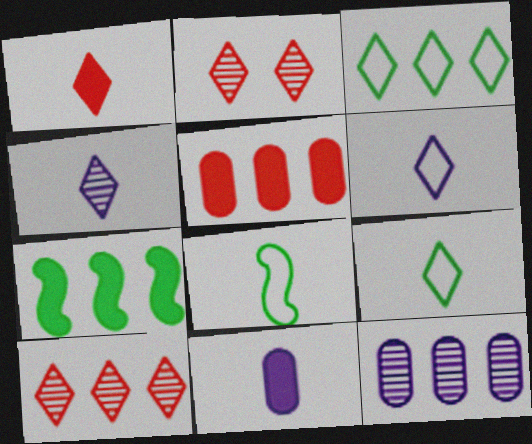[[1, 4, 9]]